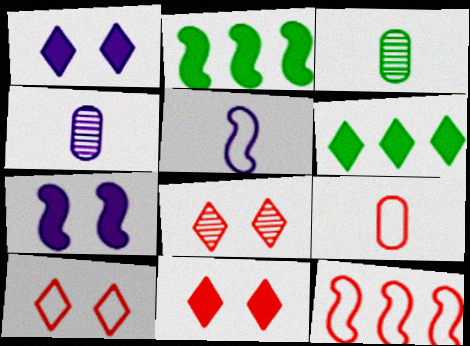[[1, 3, 12], 
[2, 4, 10], 
[8, 10, 11], 
[9, 10, 12]]